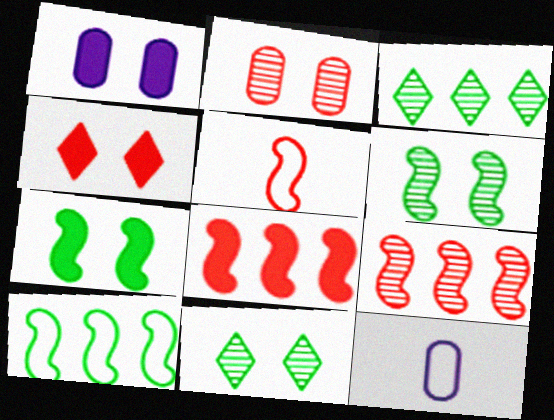[[1, 3, 5], 
[1, 4, 7], 
[8, 11, 12]]